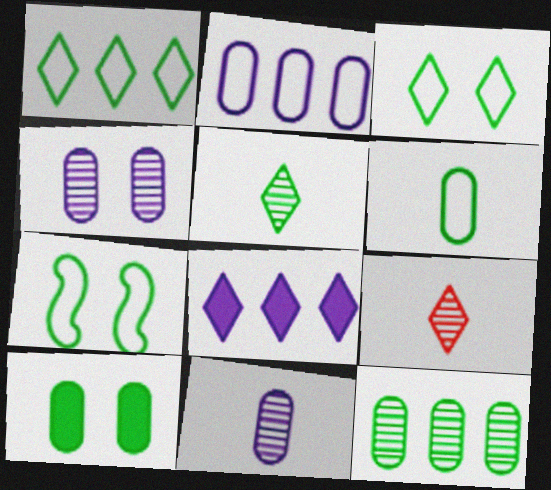[[1, 6, 7], 
[3, 8, 9], 
[6, 10, 12]]